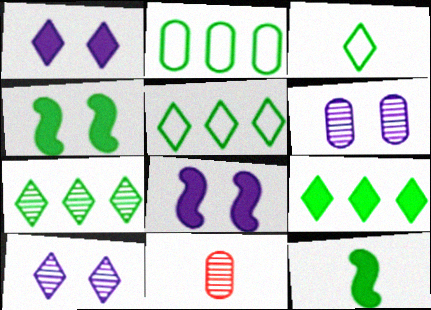[[5, 7, 9], 
[5, 8, 11]]